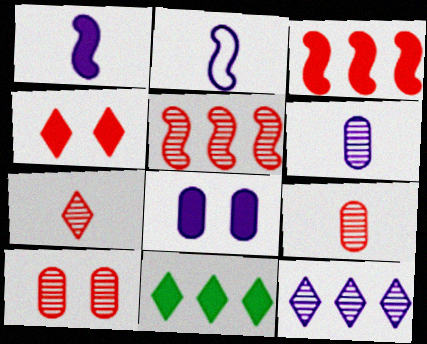[[2, 8, 12], 
[2, 10, 11], 
[5, 7, 10]]